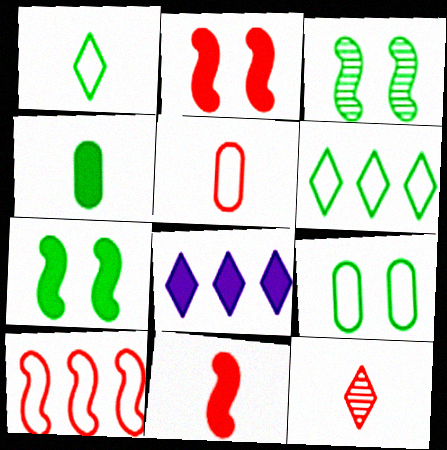[[2, 4, 8], 
[3, 4, 6], 
[3, 5, 8], 
[5, 11, 12]]